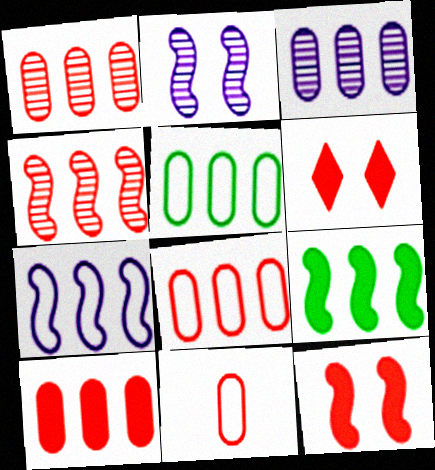[[1, 8, 10], 
[3, 5, 10], 
[4, 6, 11], 
[4, 7, 9]]